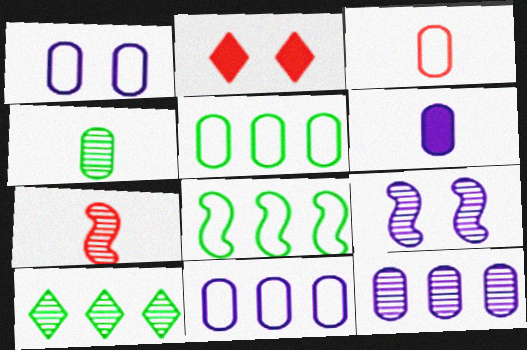[[1, 3, 5], 
[1, 6, 12], 
[3, 4, 6]]